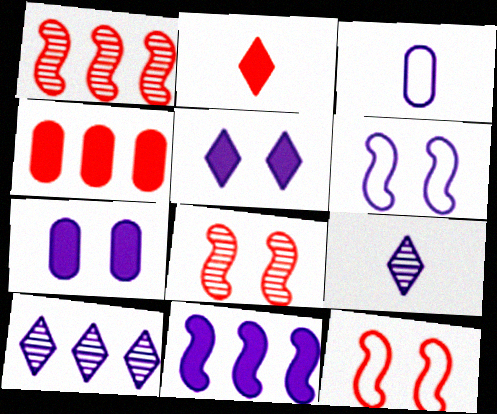[]